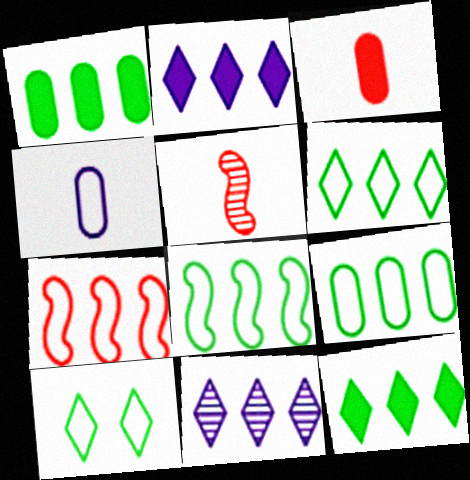[[1, 7, 11], 
[4, 7, 10], 
[6, 8, 9]]